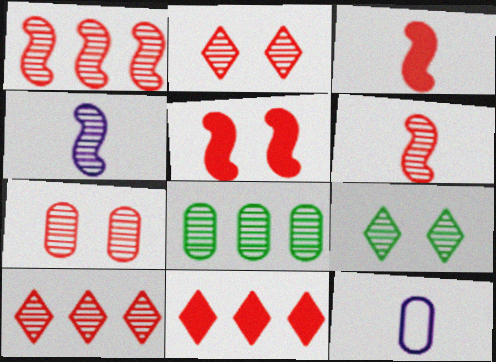[[2, 4, 8], 
[6, 7, 10]]